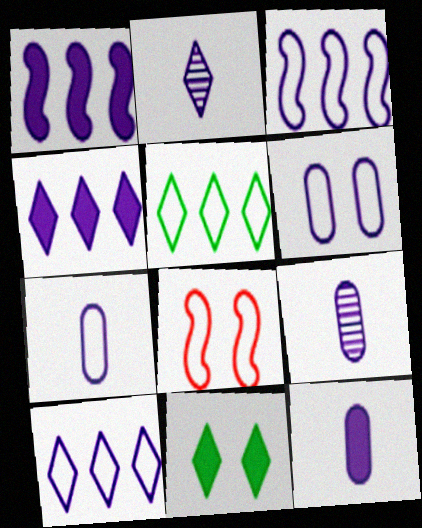[[1, 2, 6], 
[5, 7, 8], 
[7, 9, 12]]